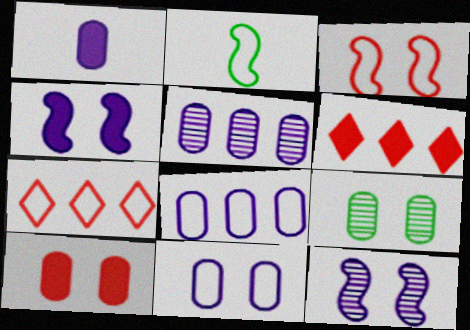[[1, 5, 11], 
[2, 7, 11], 
[9, 10, 11]]